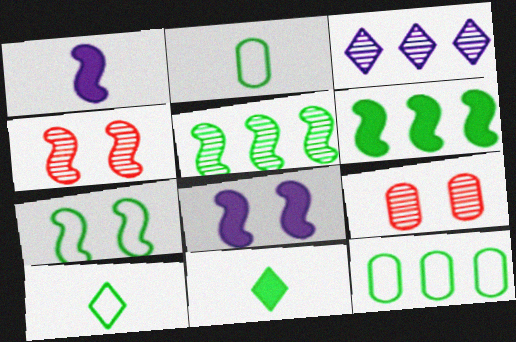[[4, 7, 8], 
[7, 10, 12]]